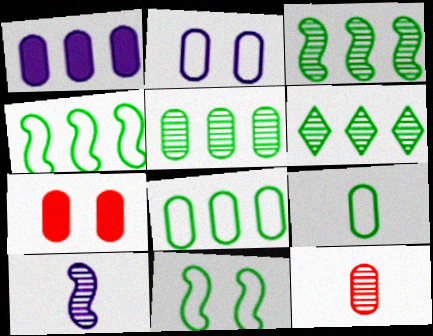[[3, 5, 6]]